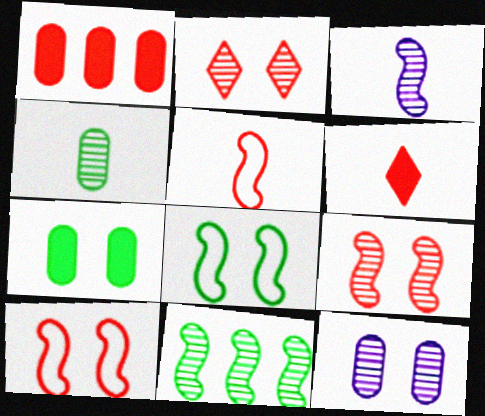[[1, 2, 5], 
[3, 9, 11]]